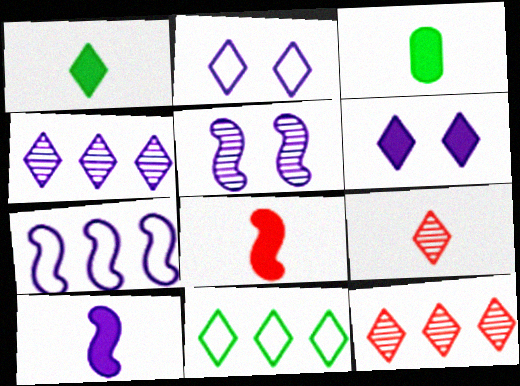[[1, 2, 12], 
[5, 7, 10], 
[6, 9, 11]]